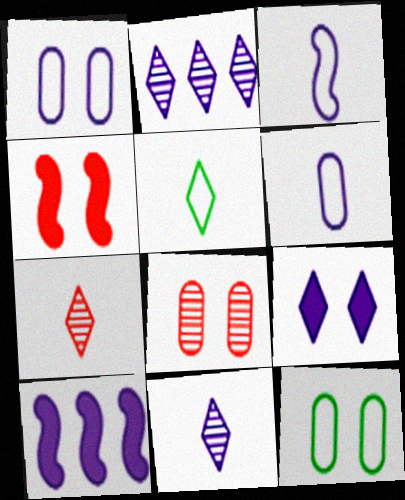[[1, 10, 11], 
[5, 8, 10], 
[7, 10, 12]]